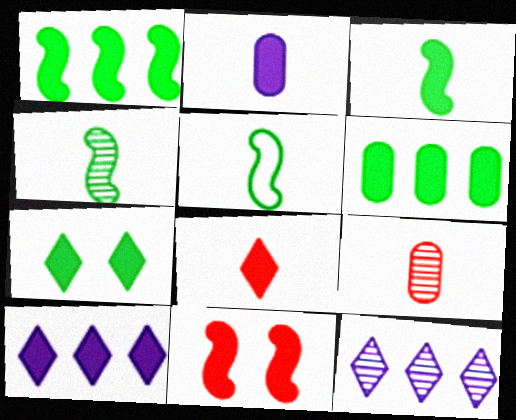[[2, 3, 8], 
[3, 4, 5], 
[3, 6, 7], 
[7, 8, 10]]